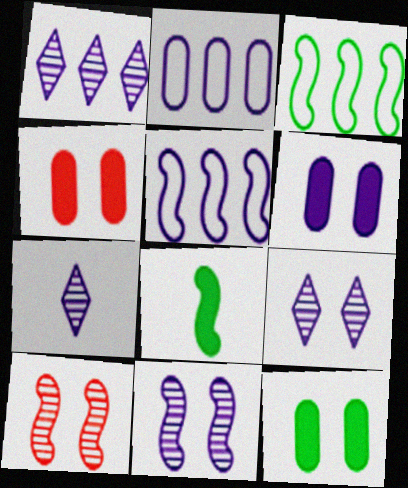[[1, 7, 9], 
[3, 4, 7], 
[4, 6, 12], 
[5, 6, 7], 
[5, 8, 10]]